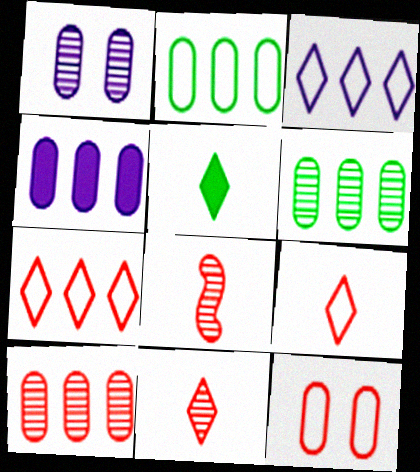[[2, 4, 10]]